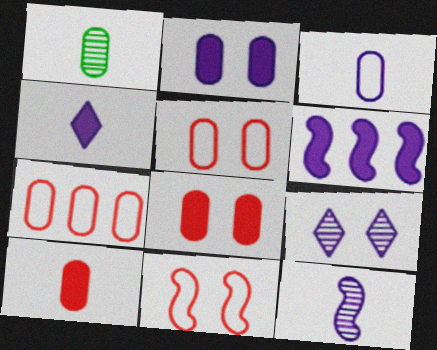[[1, 2, 7], 
[1, 3, 10], 
[2, 4, 6], 
[3, 4, 12], 
[3, 6, 9]]